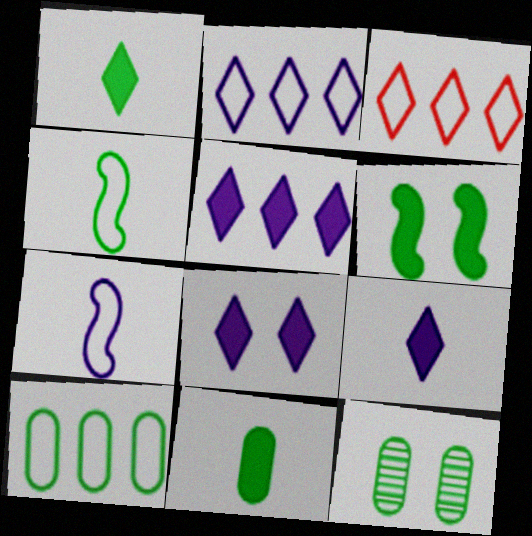[[5, 8, 9], 
[10, 11, 12]]